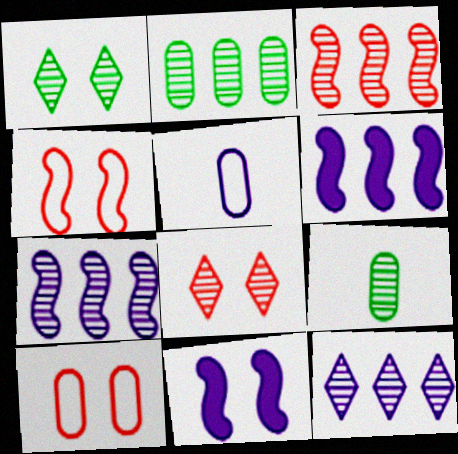[[1, 10, 11], 
[2, 3, 12], 
[5, 11, 12], 
[7, 8, 9]]